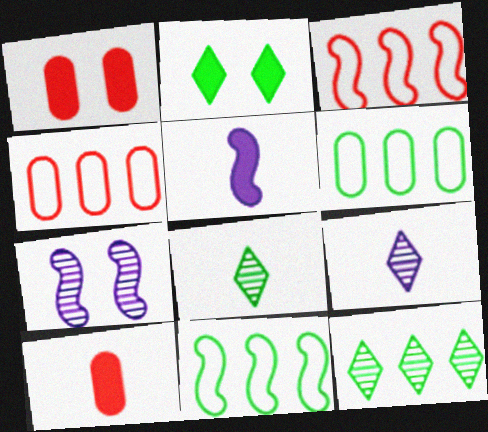[[1, 9, 11]]